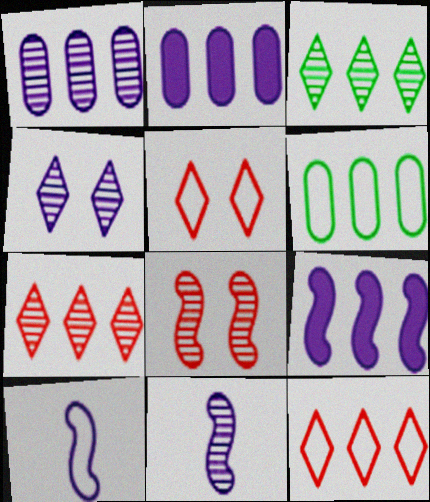[[1, 4, 11], 
[2, 4, 10], 
[5, 6, 10], 
[6, 7, 9]]